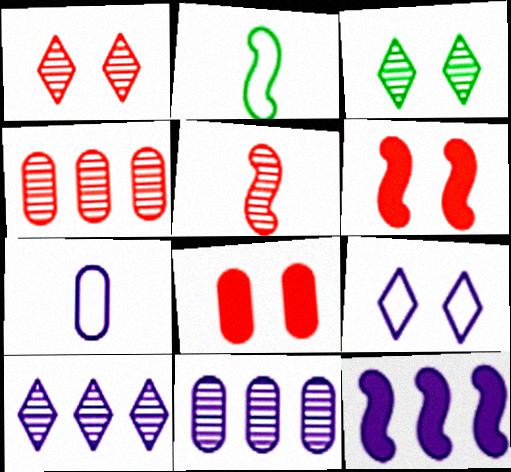[[1, 4, 5], 
[2, 8, 10], 
[3, 5, 11]]